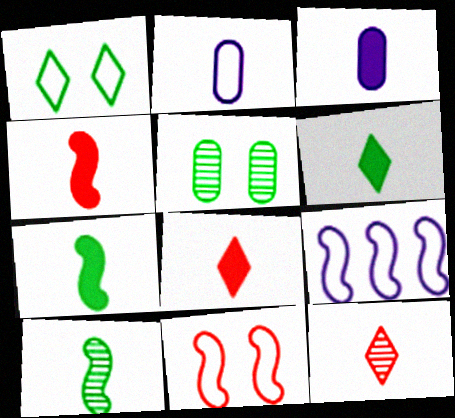[[2, 7, 12], 
[2, 8, 10], 
[3, 4, 6], 
[3, 7, 8], 
[5, 8, 9]]